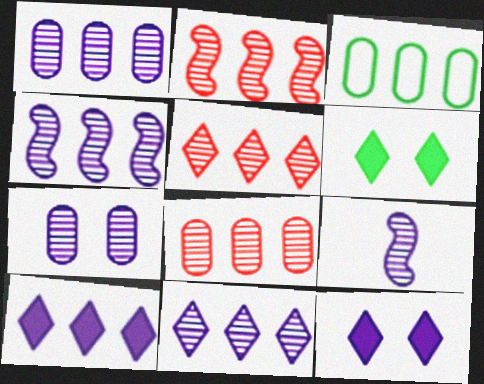[[1, 4, 11], 
[2, 3, 10], 
[2, 5, 8], 
[7, 9, 11]]